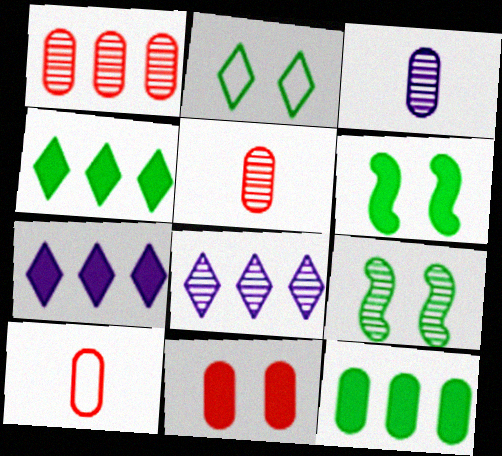[[1, 10, 11], 
[5, 8, 9], 
[6, 8, 10], 
[7, 9, 10]]